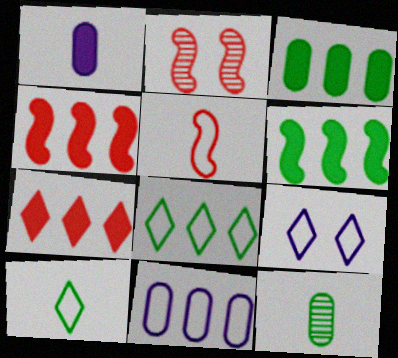[[1, 2, 8], 
[2, 4, 5], 
[4, 9, 12]]